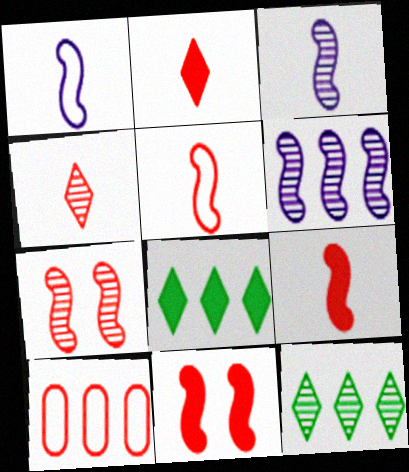[[2, 7, 10], 
[4, 10, 11], 
[6, 8, 10]]